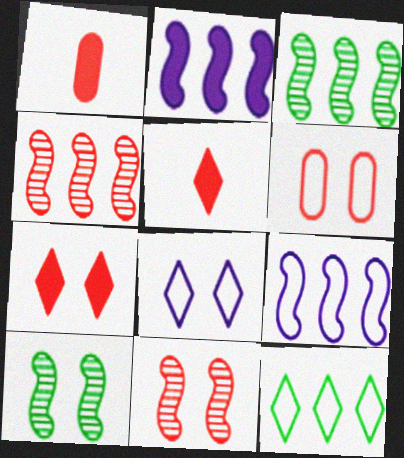[[1, 3, 8], 
[4, 5, 6], 
[6, 7, 11]]